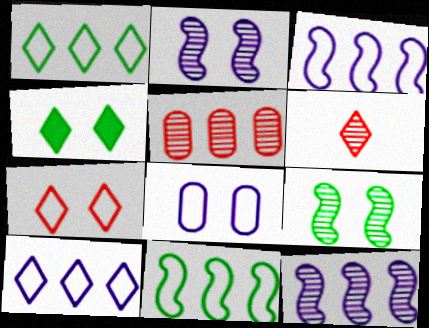[[4, 6, 10]]